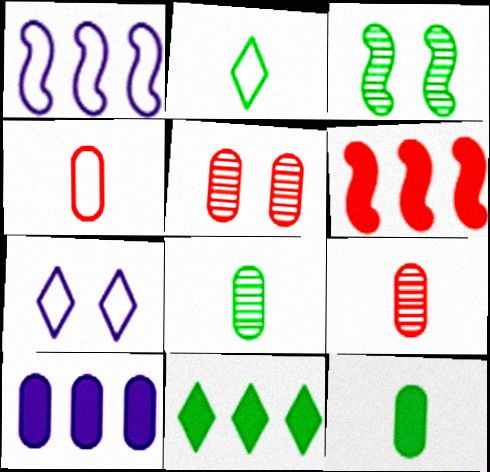[[6, 7, 8], 
[6, 10, 11]]